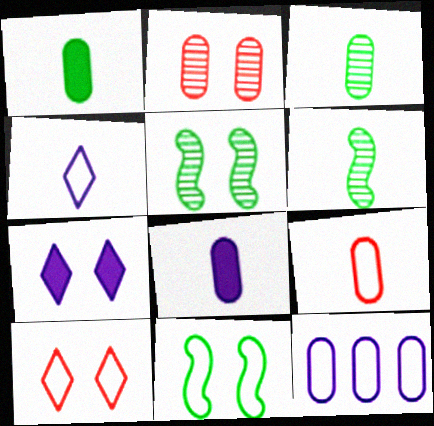[[1, 2, 12], 
[2, 7, 11], 
[3, 8, 9]]